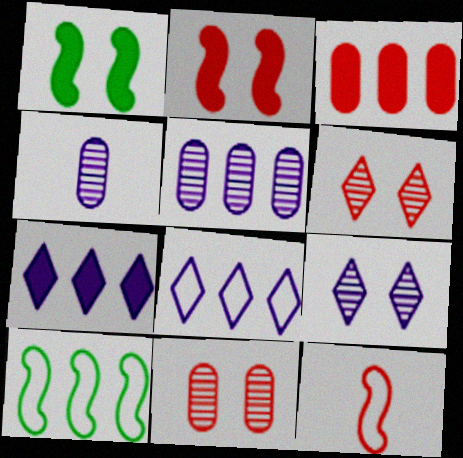[[3, 6, 12]]